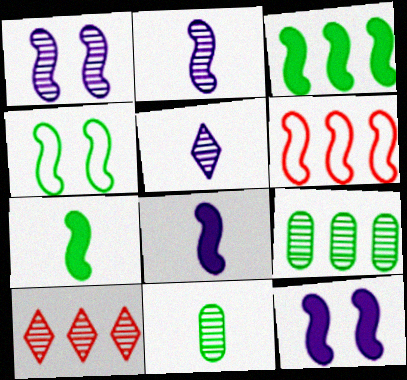[[1, 6, 7], 
[1, 10, 11]]